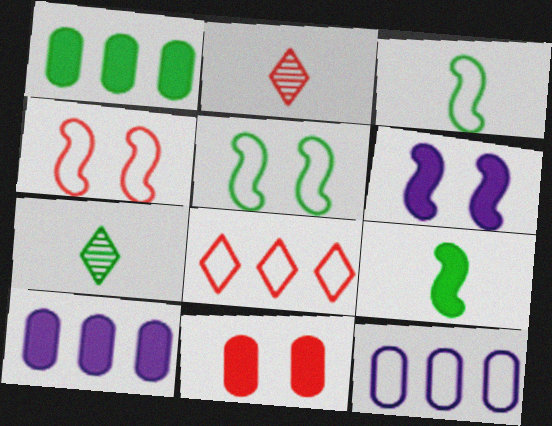[[1, 5, 7], 
[2, 5, 10], 
[4, 7, 10]]